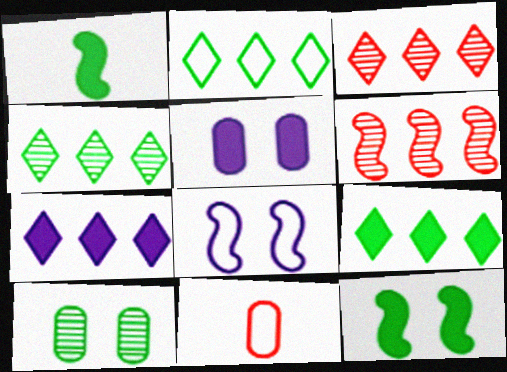[[1, 2, 10], 
[1, 6, 8], 
[2, 3, 7], 
[2, 4, 9], 
[2, 8, 11]]